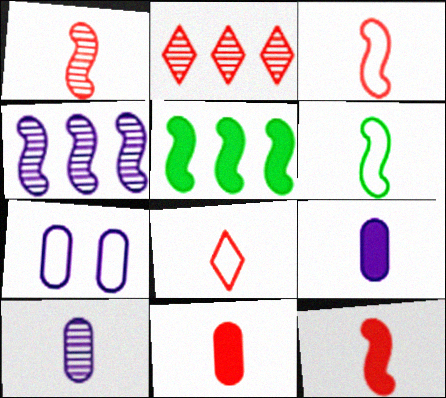[[1, 3, 12], 
[1, 8, 11]]